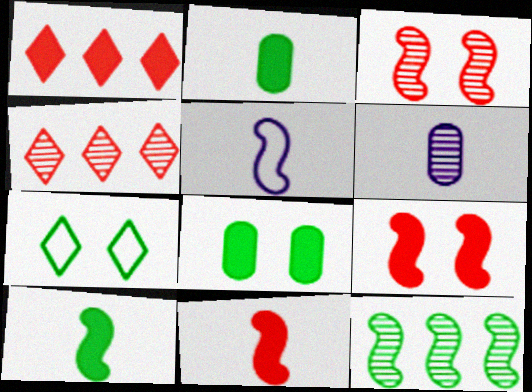[[2, 7, 12], 
[4, 5, 8], 
[5, 9, 12]]